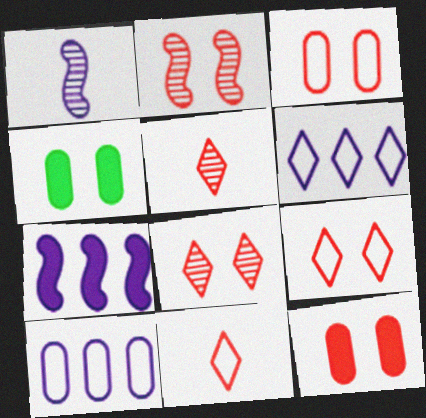[[2, 9, 12]]